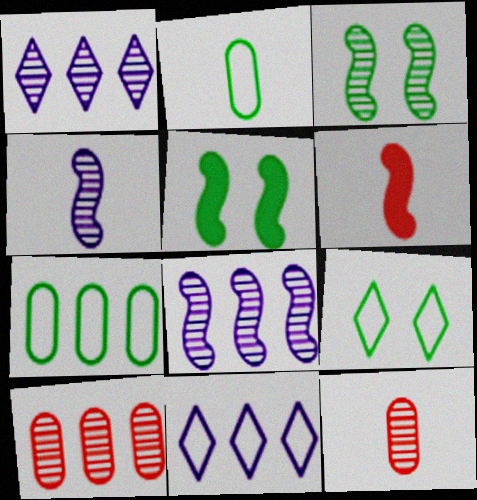[[1, 3, 12], 
[5, 11, 12]]